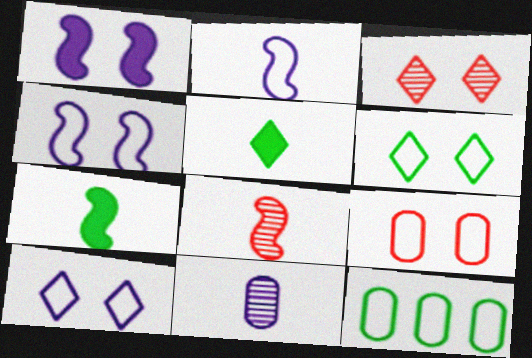[[2, 7, 8], 
[4, 6, 9]]